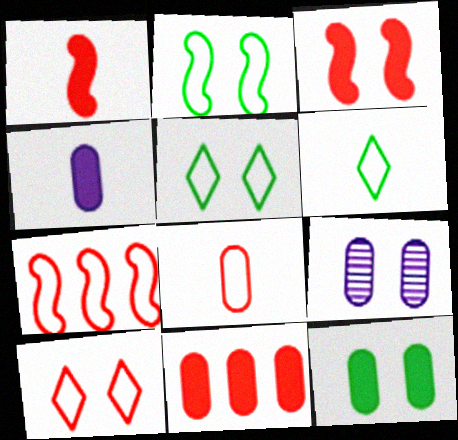[[3, 5, 9], 
[4, 11, 12], 
[7, 8, 10]]